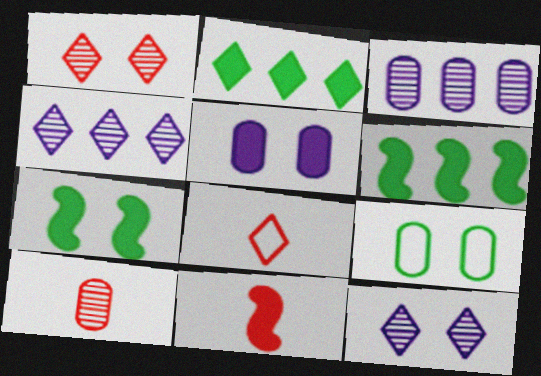[[2, 5, 11], 
[2, 8, 12], 
[3, 7, 8], 
[4, 9, 11], 
[8, 10, 11]]